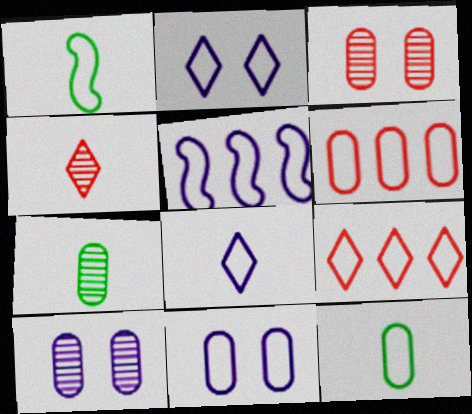[[1, 2, 6], 
[1, 9, 11], 
[5, 8, 11], 
[6, 11, 12]]